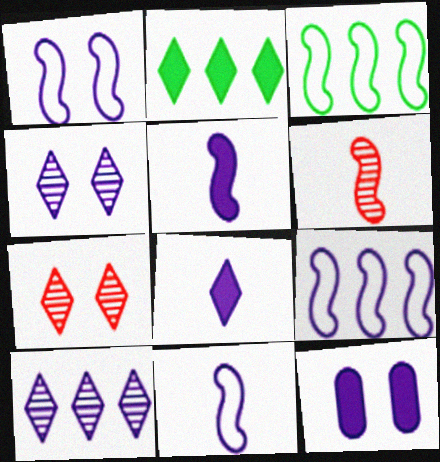[[1, 4, 12], 
[1, 9, 11], 
[10, 11, 12]]